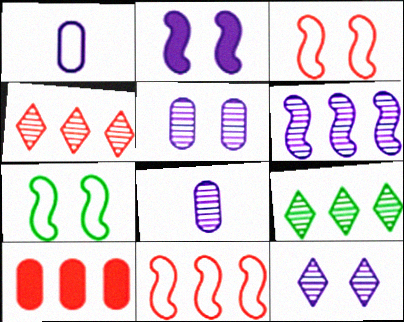[[4, 10, 11], 
[6, 8, 12]]